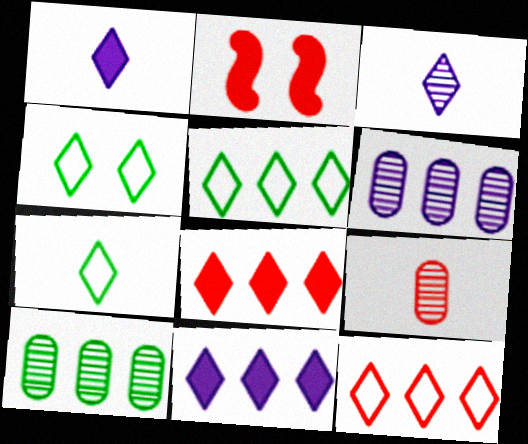[[2, 6, 7], 
[2, 9, 12], 
[3, 4, 8], 
[4, 5, 7]]